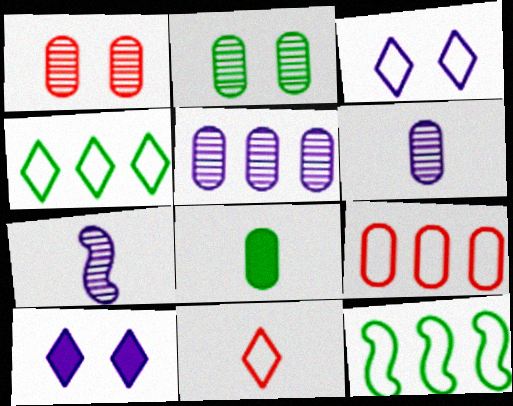[[3, 4, 11], 
[7, 8, 11]]